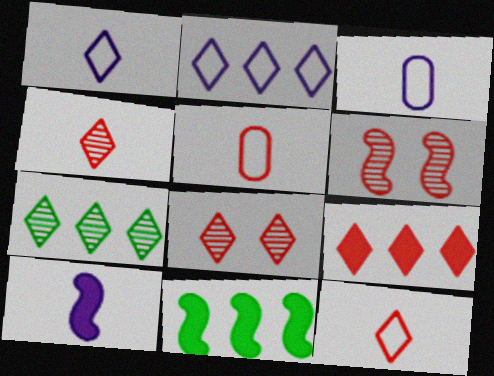[[2, 7, 9], 
[3, 8, 11], 
[5, 6, 9], 
[8, 9, 12]]